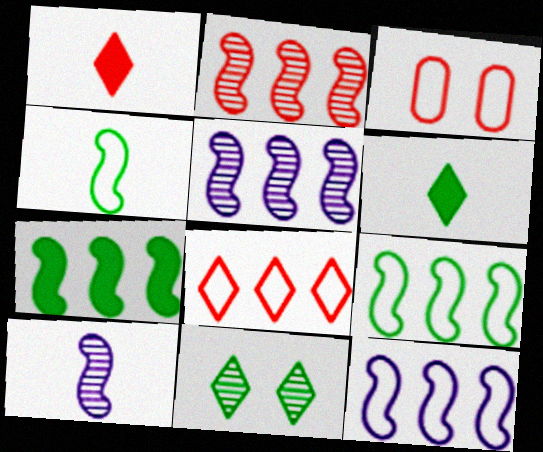[[1, 2, 3], 
[2, 7, 12], 
[3, 5, 6]]